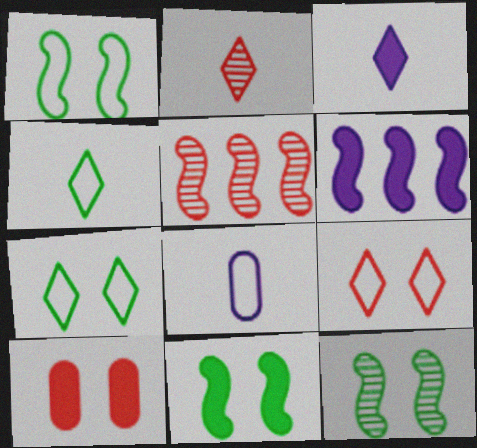[[1, 11, 12], 
[2, 3, 4]]